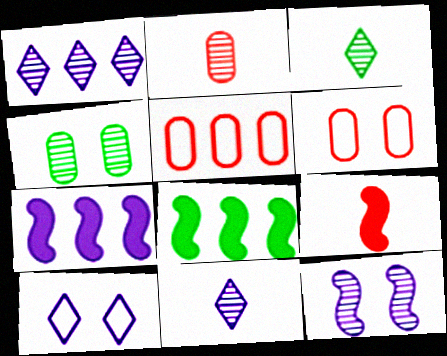[[1, 5, 8], 
[2, 8, 10], 
[3, 6, 7], 
[6, 8, 11]]